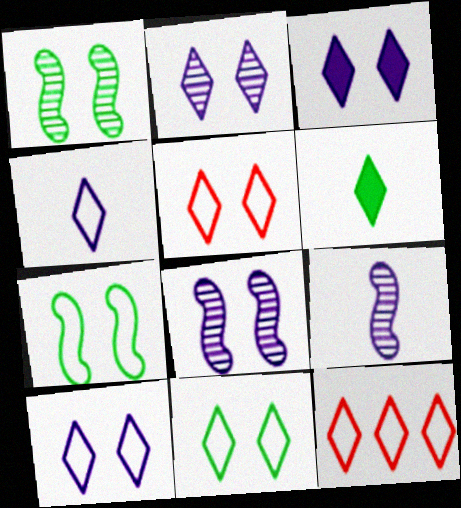[[2, 3, 10], 
[2, 6, 12], 
[4, 11, 12], 
[5, 10, 11]]